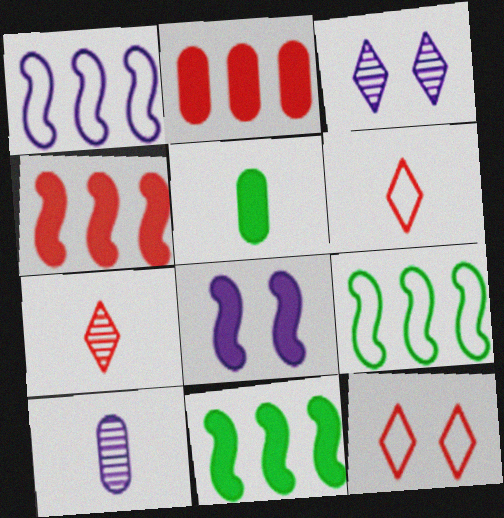[[10, 11, 12]]